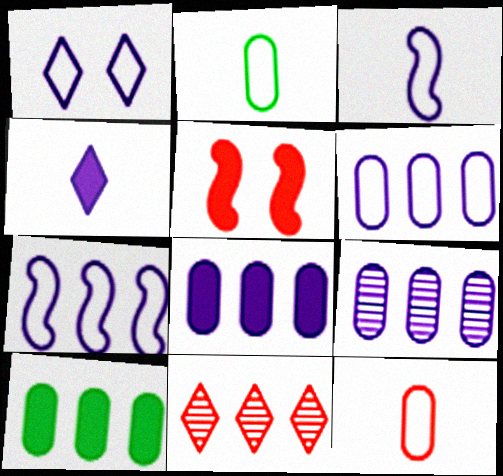[[1, 3, 6], 
[4, 5, 10], 
[5, 11, 12], 
[6, 8, 9], 
[7, 10, 11]]